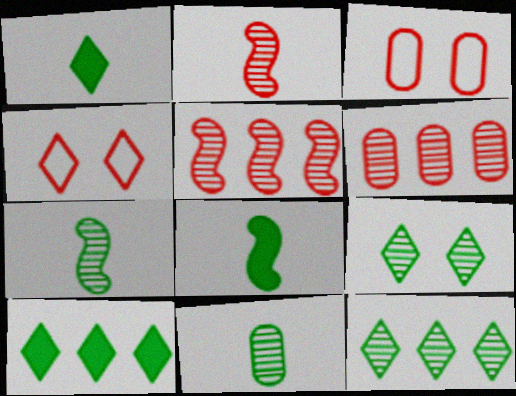[]